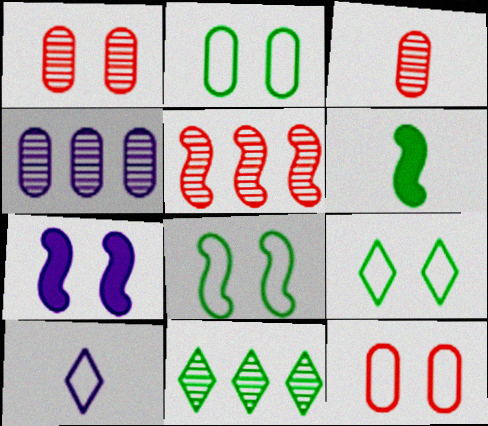[[1, 7, 9], 
[2, 6, 11], 
[2, 8, 9], 
[3, 6, 10], 
[4, 5, 11], 
[4, 7, 10]]